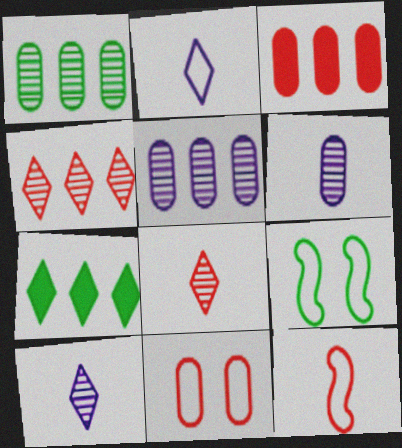[[3, 9, 10]]